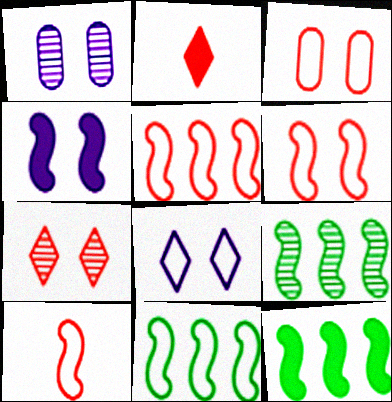[[1, 2, 11], 
[1, 4, 8], 
[4, 9, 10], 
[5, 6, 10], 
[9, 11, 12]]